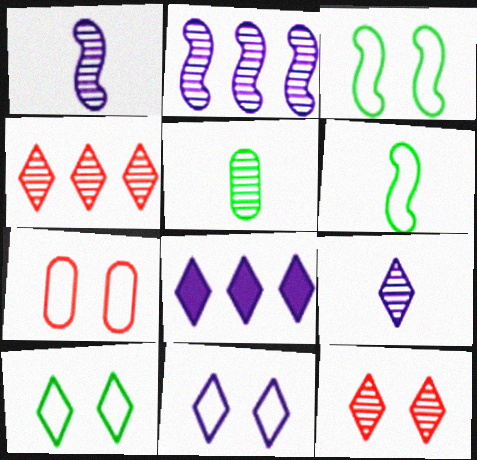[[2, 5, 12], 
[3, 7, 11], 
[8, 9, 11]]